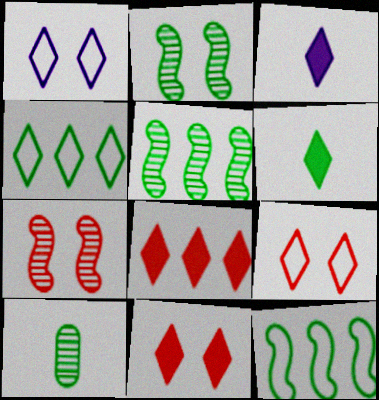[]